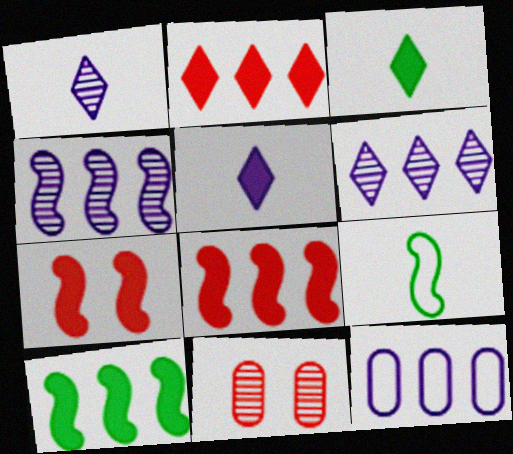[[4, 7, 9]]